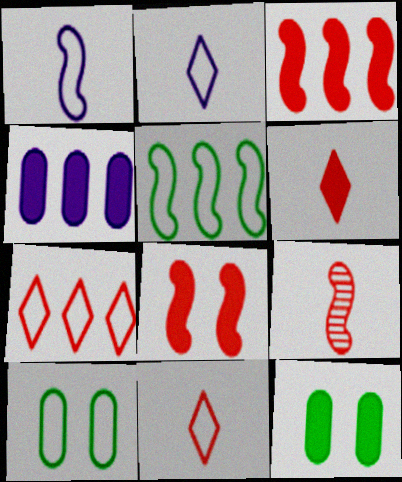[[1, 7, 10]]